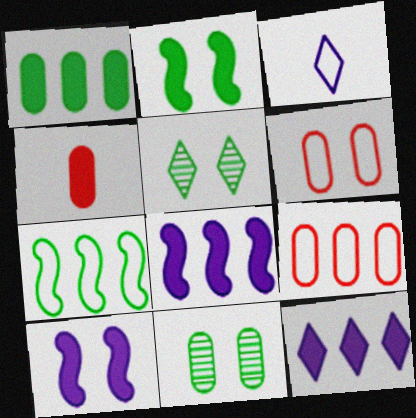[[2, 4, 12], 
[3, 6, 7], 
[5, 6, 10]]